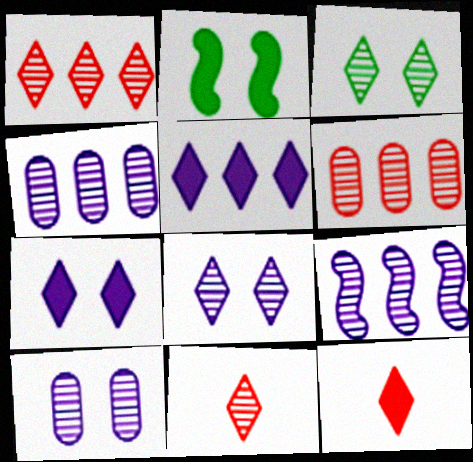[]